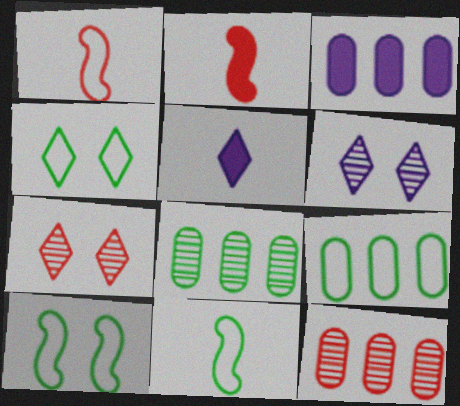[[2, 6, 9], 
[3, 7, 11], 
[3, 9, 12], 
[4, 9, 11], 
[5, 10, 12]]